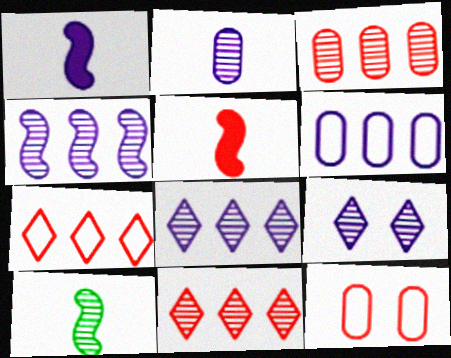[[1, 6, 9], 
[2, 4, 9], 
[3, 9, 10], 
[5, 11, 12]]